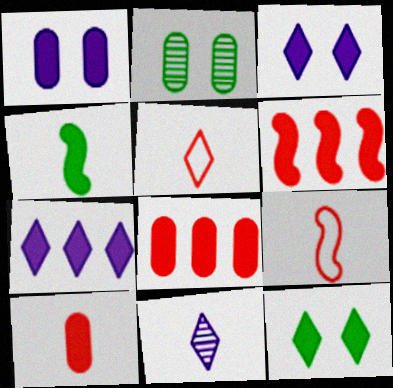[[2, 7, 9], 
[3, 4, 8]]